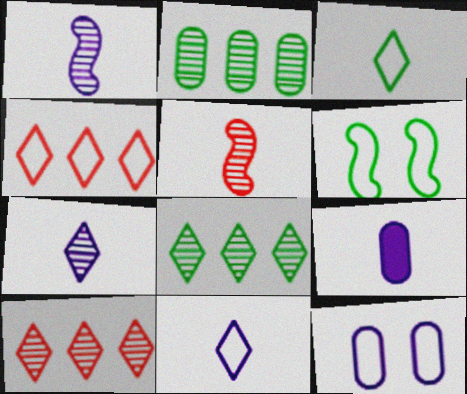[[1, 9, 11], 
[3, 5, 9], 
[6, 9, 10]]